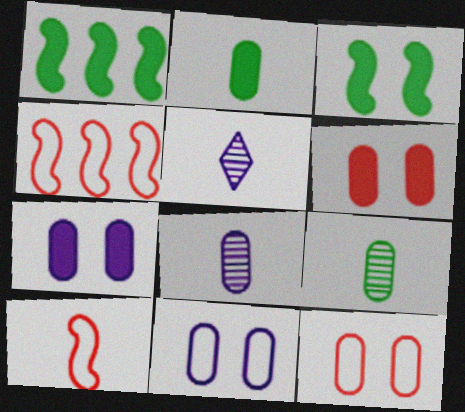[[1, 5, 12], 
[2, 5, 10]]